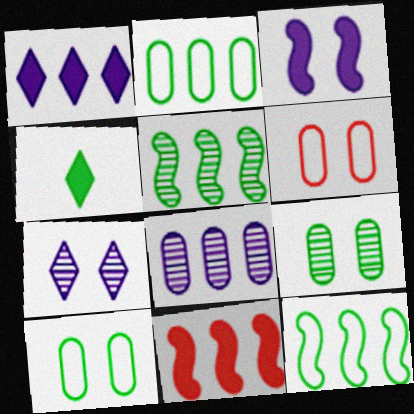[[4, 5, 10], 
[4, 9, 12]]